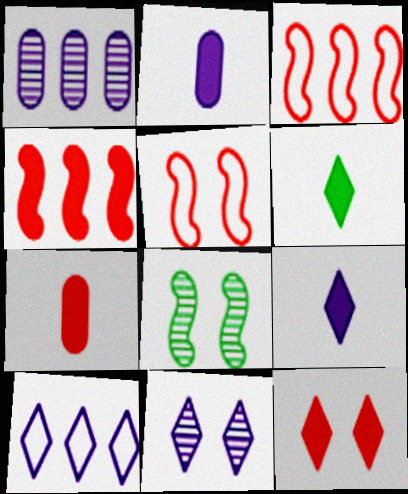[[1, 5, 6], 
[4, 7, 12], 
[7, 8, 10], 
[9, 10, 11]]